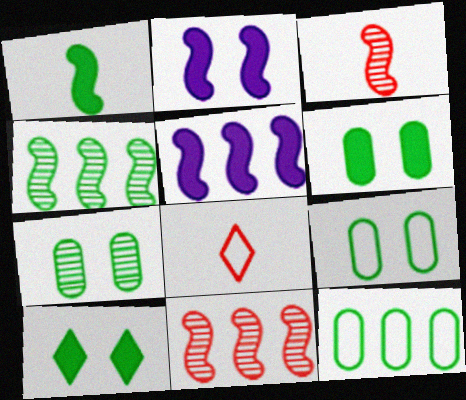[[5, 7, 8], 
[6, 7, 9]]